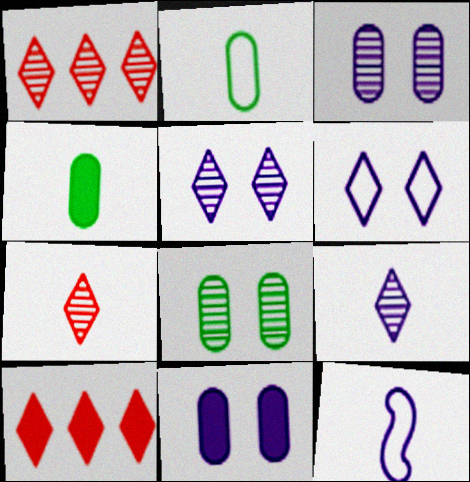[[4, 7, 12], 
[8, 10, 12]]